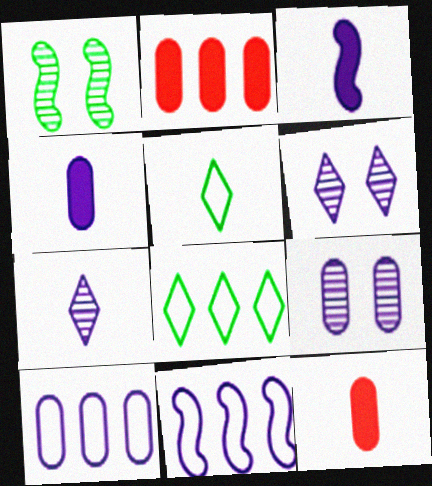[[3, 6, 10], 
[4, 6, 11], 
[4, 9, 10]]